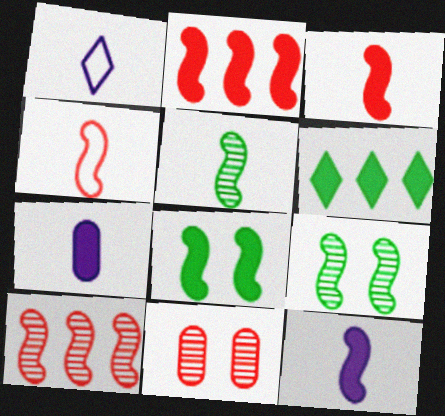[[2, 8, 12], 
[4, 5, 12]]